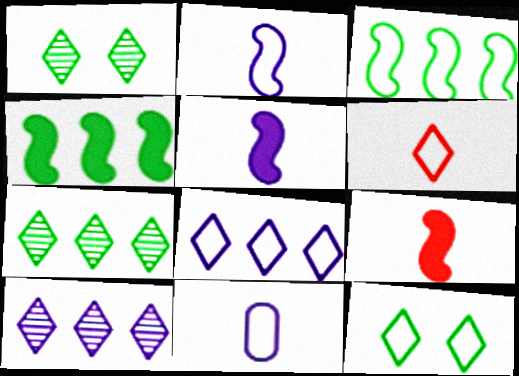[[6, 8, 12]]